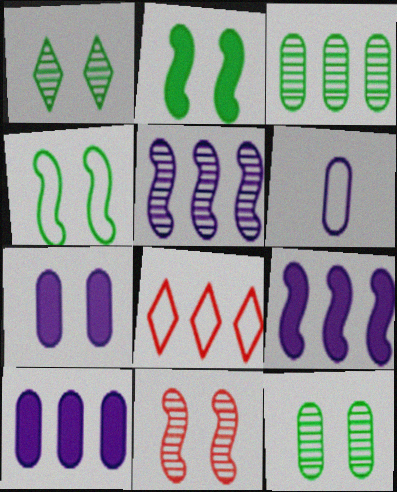[[3, 8, 9], 
[4, 6, 8]]